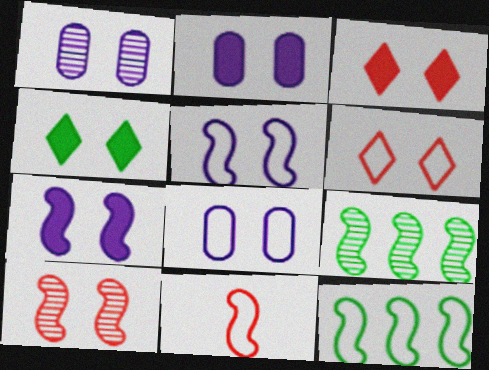[[1, 2, 8], 
[4, 8, 10], 
[5, 11, 12], 
[7, 9, 11]]